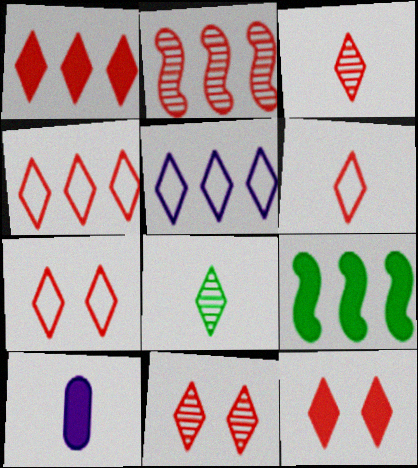[[1, 3, 7], 
[1, 6, 11], 
[3, 4, 12], 
[4, 6, 7], 
[5, 8, 12], 
[7, 11, 12], 
[9, 10, 12]]